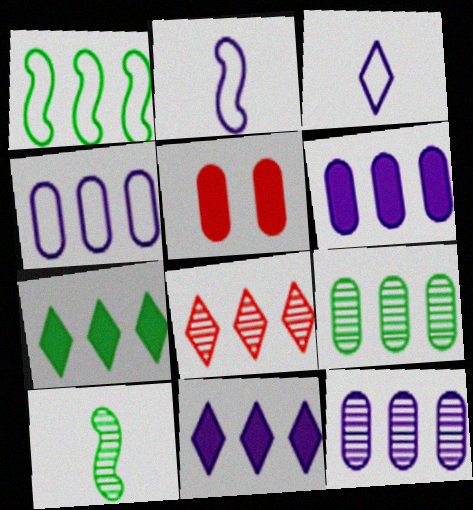[[1, 6, 8], 
[1, 7, 9], 
[4, 6, 12]]